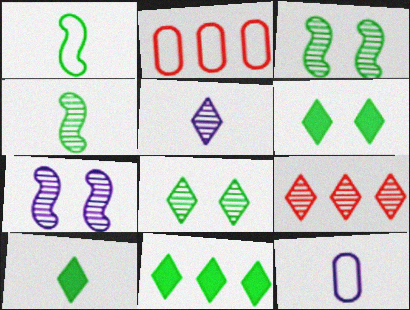[[2, 7, 10], 
[5, 8, 9], 
[6, 10, 11]]